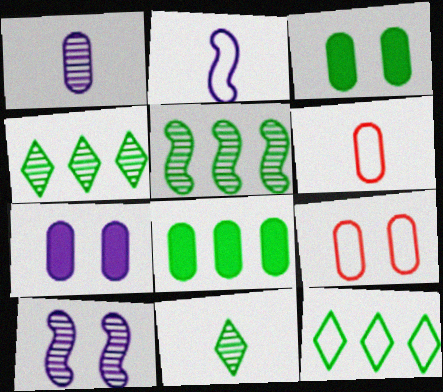[[1, 8, 9], 
[2, 9, 12], 
[5, 8, 12]]